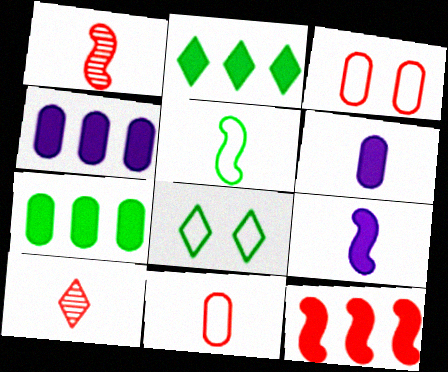[[1, 4, 8], 
[1, 5, 9], 
[2, 4, 12], 
[3, 10, 12], 
[5, 6, 10]]